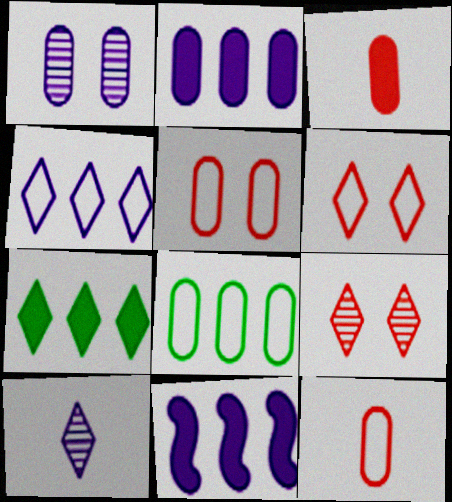[[1, 3, 8], 
[6, 7, 10]]